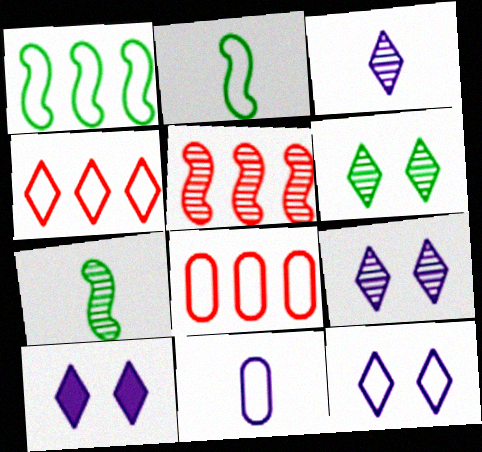[[2, 8, 12], 
[7, 8, 10], 
[9, 10, 12]]